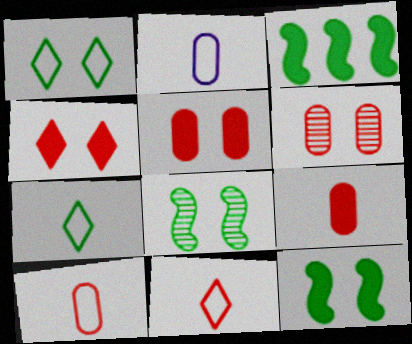[]